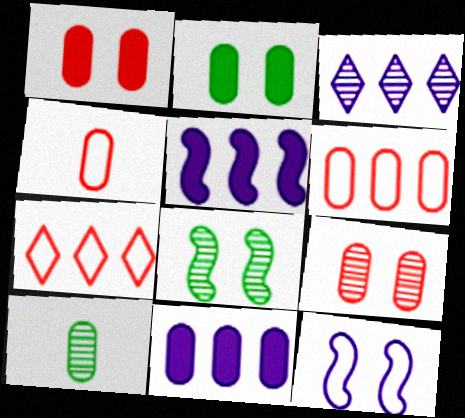[]